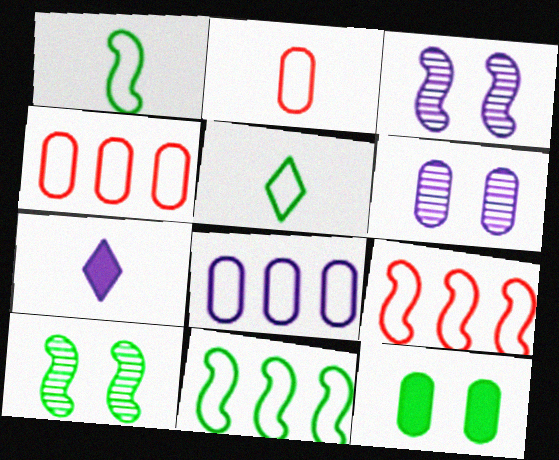[[3, 7, 8], 
[4, 7, 10]]